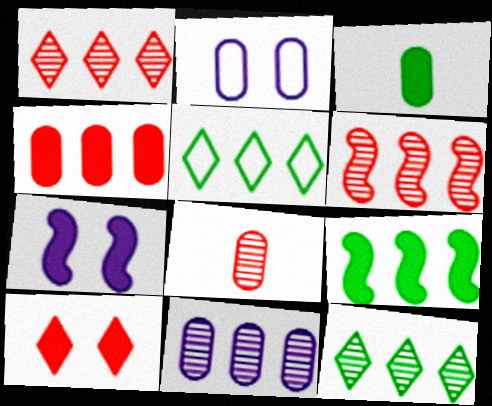[[5, 7, 8], 
[6, 11, 12]]